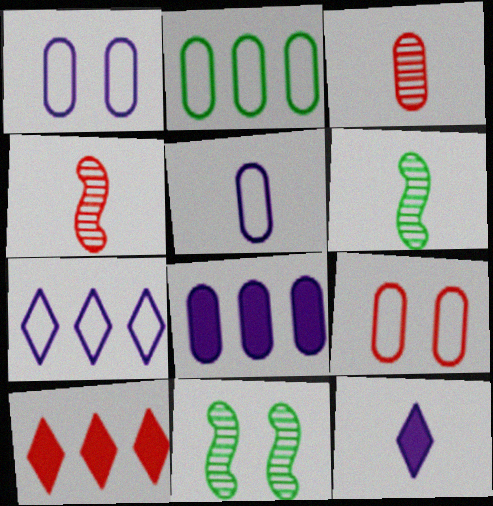[[1, 6, 10], 
[2, 5, 9], 
[4, 9, 10], 
[5, 10, 11]]